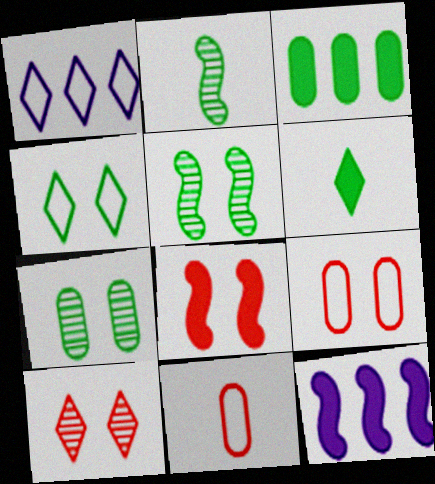[[1, 6, 10], 
[2, 3, 4], 
[8, 9, 10]]